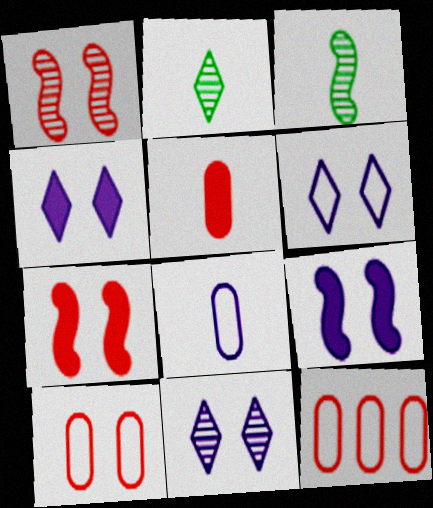[[2, 9, 12], 
[3, 4, 12], 
[4, 6, 11]]